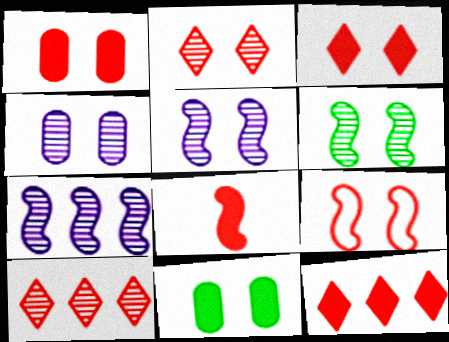[[1, 2, 9], 
[1, 8, 12], 
[2, 4, 6]]